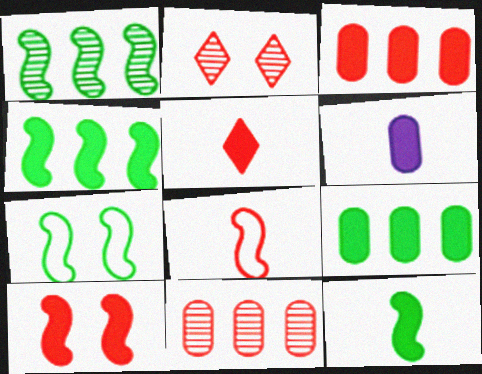[[1, 7, 12], 
[2, 3, 8], 
[3, 5, 10], 
[5, 6, 12]]